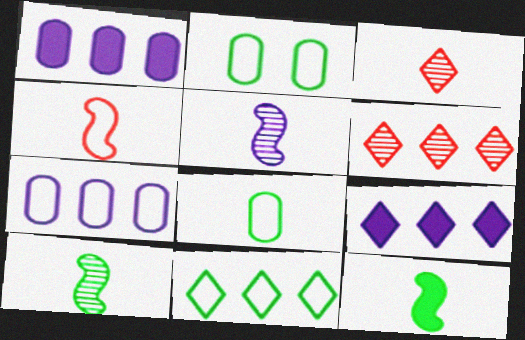[[4, 5, 12], 
[6, 9, 11]]